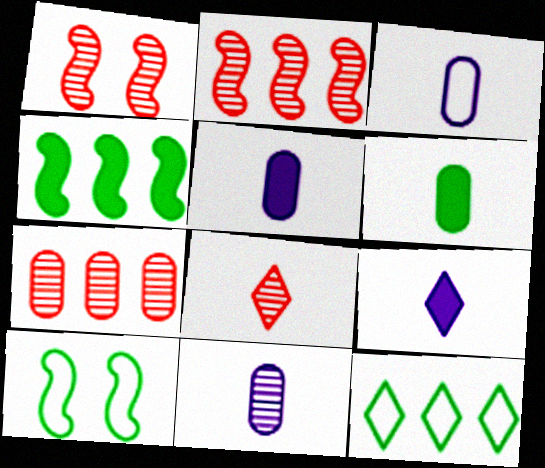[[1, 5, 12], 
[1, 7, 8], 
[3, 5, 11], 
[7, 9, 10]]